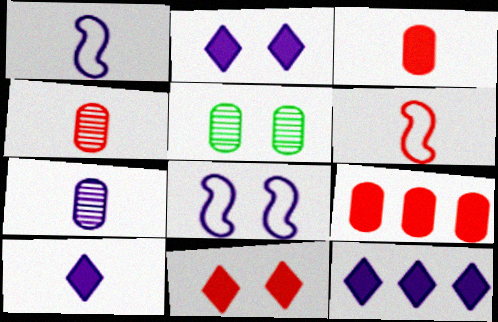[[1, 7, 10], 
[2, 10, 12], 
[5, 6, 12], 
[5, 8, 11], 
[7, 8, 12]]